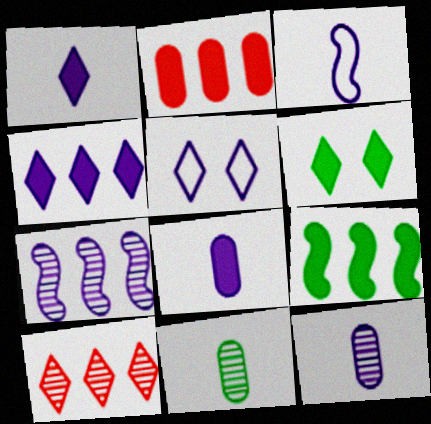[[1, 3, 12], 
[2, 4, 9], 
[5, 7, 8]]